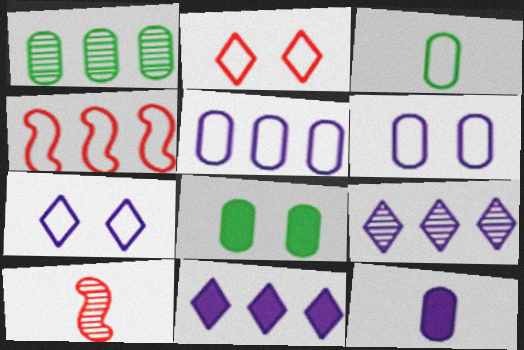[[1, 3, 8], 
[1, 4, 11], 
[3, 4, 7]]